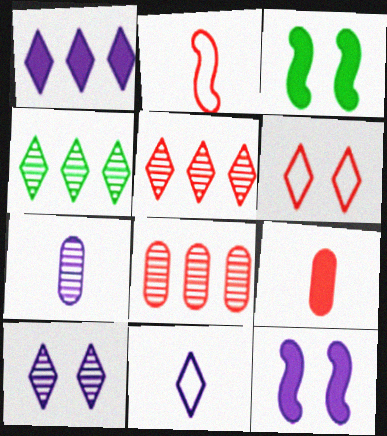[[1, 3, 9], 
[1, 10, 11], 
[3, 8, 11]]